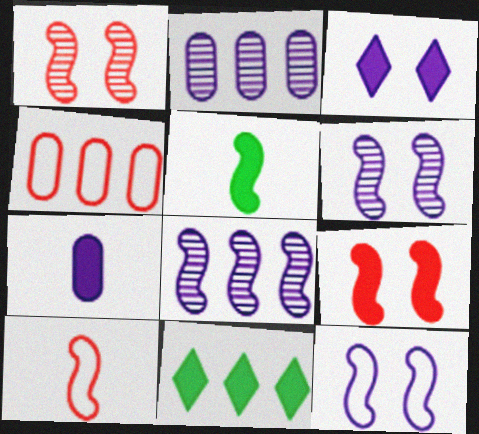[[4, 8, 11], 
[7, 9, 11]]